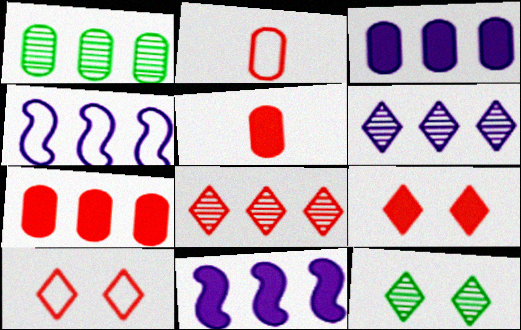[[2, 11, 12], 
[3, 4, 6], 
[4, 5, 12]]